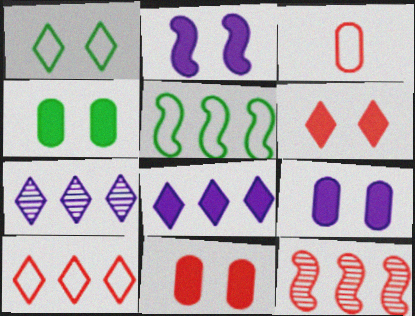[[2, 4, 6], 
[3, 6, 12], 
[4, 9, 11]]